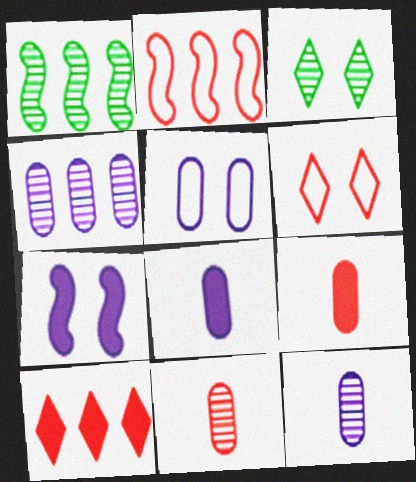[[1, 6, 8], 
[2, 3, 8], 
[4, 5, 8]]